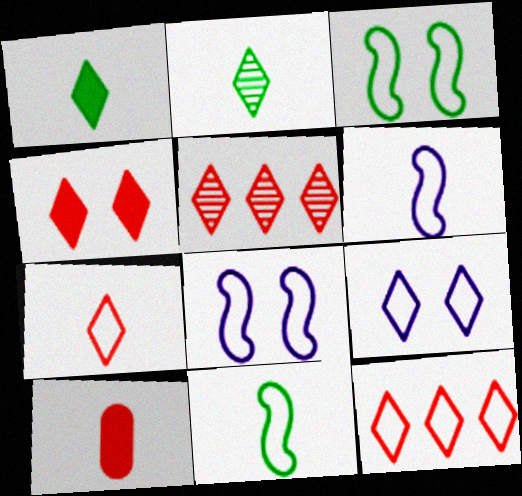[[1, 5, 9], 
[2, 6, 10], 
[4, 5, 7]]